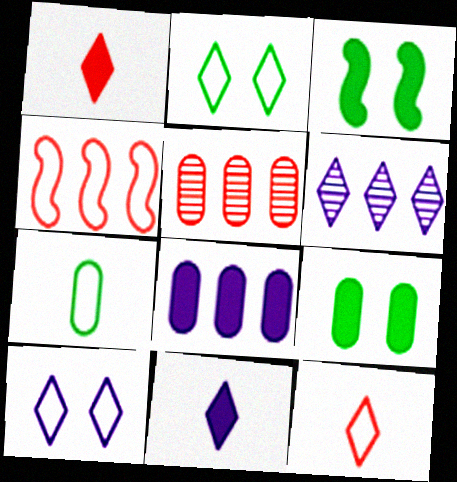[[1, 2, 6], 
[1, 3, 8], 
[4, 7, 10], 
[6, 10, 11]]